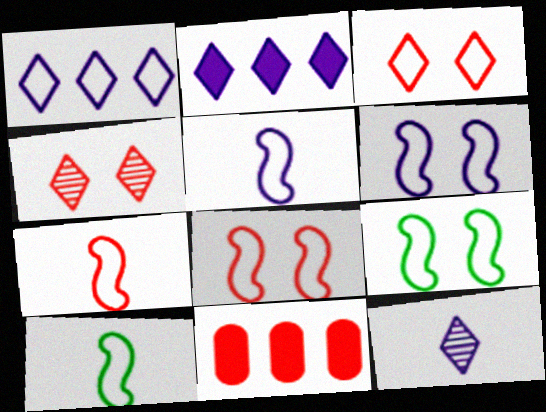[[4, 7, 11], 
[5, 7, 10], 
[6, 8, 9], 
[9, 11, 12]]